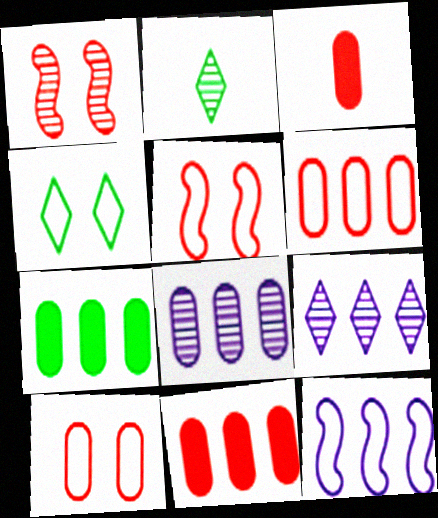[[1, 2, 8], 
[6, 7, 8]]